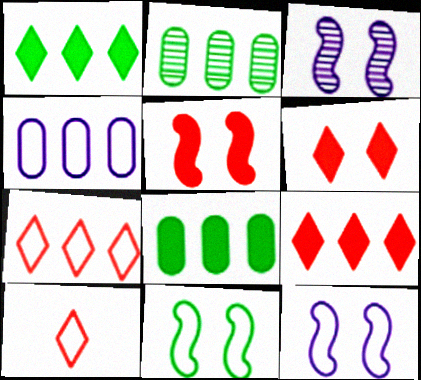[[3, 5, 11], 
[3, 8, 10], 
[4, 10, 11]]